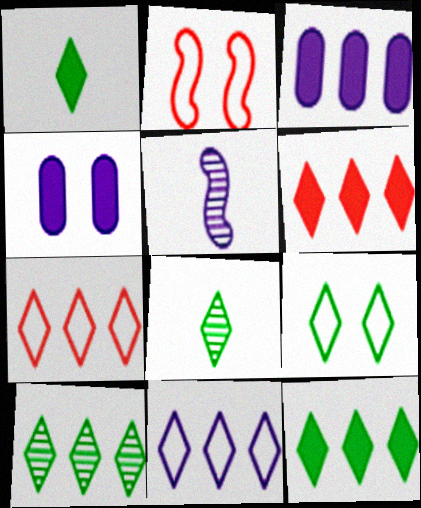[[1, 9, 10], 
[2, 3, 8], 
[4, 5, 11], 
[6, 10, 11], 
[8, 9, 12]]